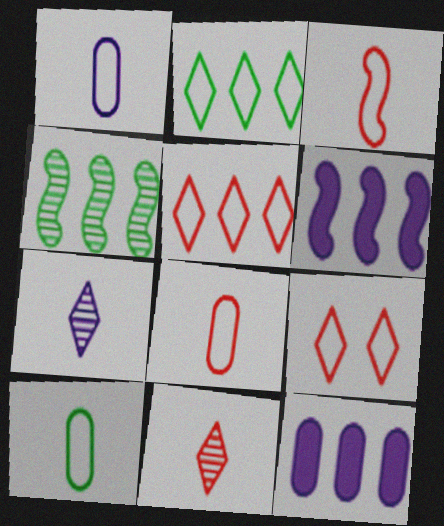[[1, 8, 10], 
[4, 5, 12]]